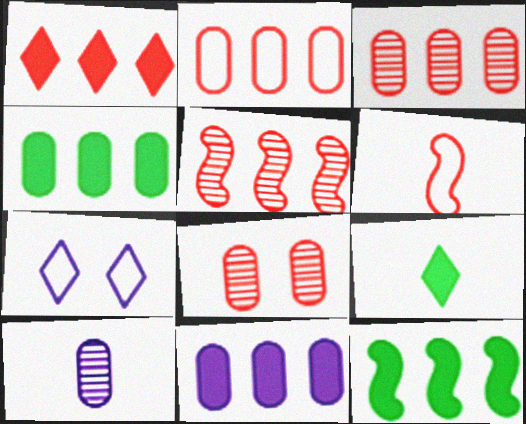[[1, 2, 5], 
[1, 6, 8], 
[1, 11, 12], 
[6, 9, 10]]